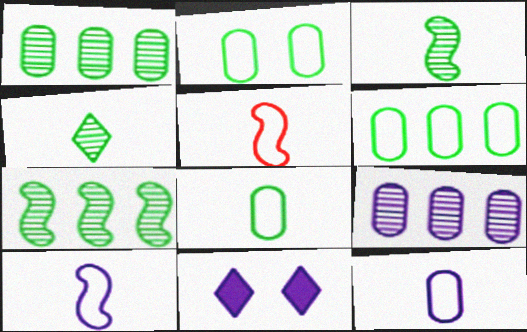[[1, 5, 11], 
[2, 6, 8], 
[9, 10, 11]]